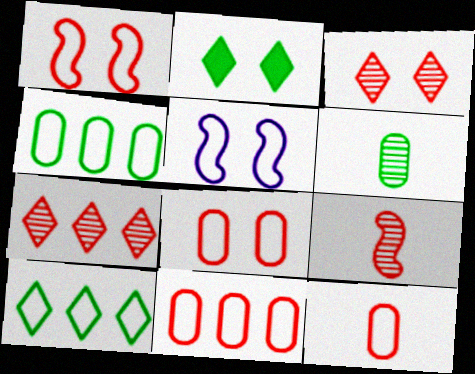[[5, 10, 12], 
[8, 11, 12]]